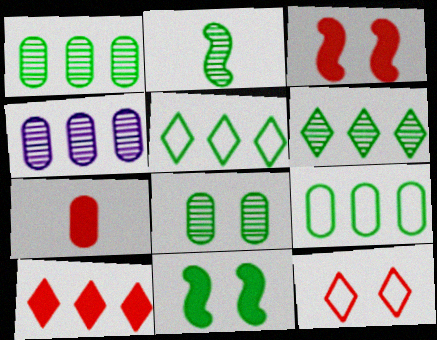[[2, 6, 8], 
[3, 7, 10]]